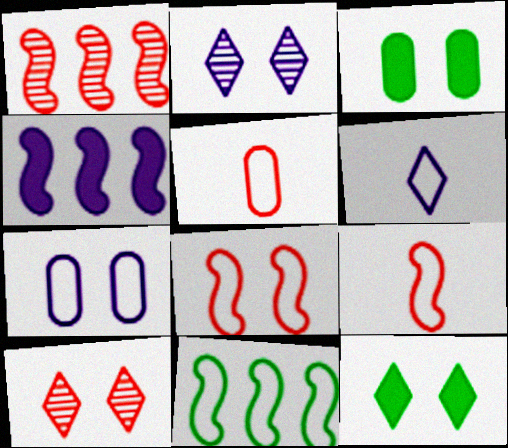[[1, 3, 6], 
[1, 4, 11], 
[2, 3, 8]]